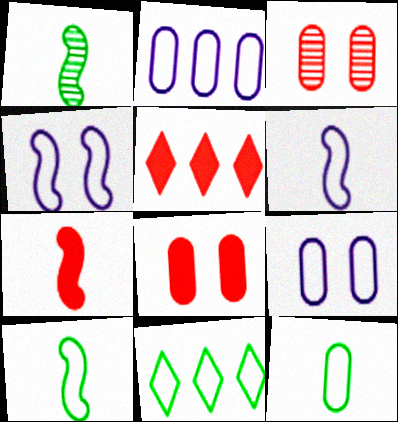[[1, 5, 9], 
[1, 6, 7], 
[5, 7, 8]]